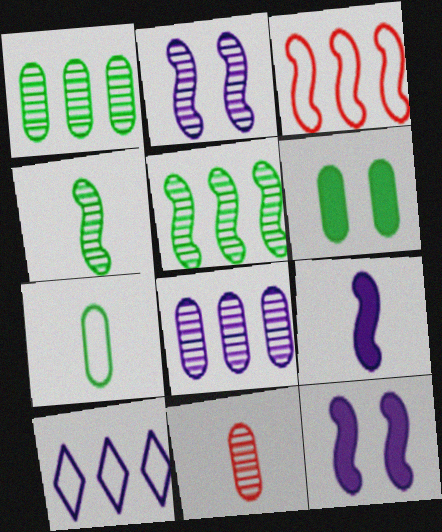[[1, 6, 7], 
[3, 4, 12]]